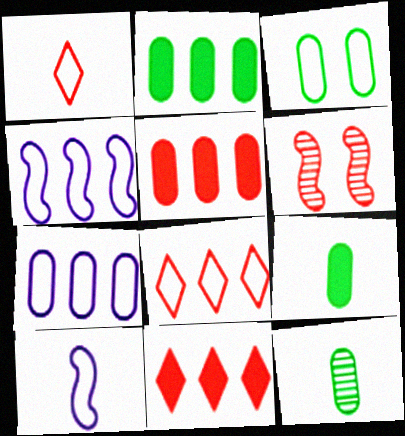[[1, 3, 4], 
[1, 5, 6], 
[2, 3, 12], 
[3, 8, 10]]